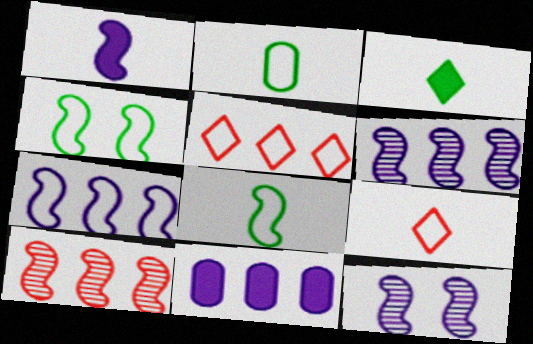[[1, 4, 10], 
[1, 7, 12]]